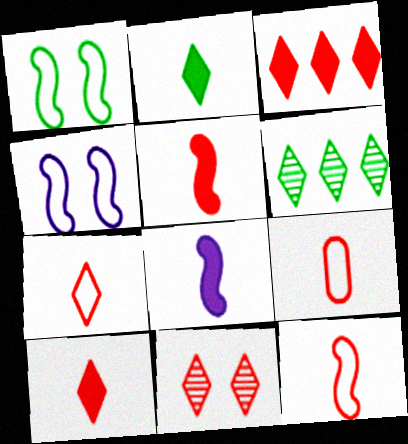[[3, 7, 11], 
[7, 9, 12]]